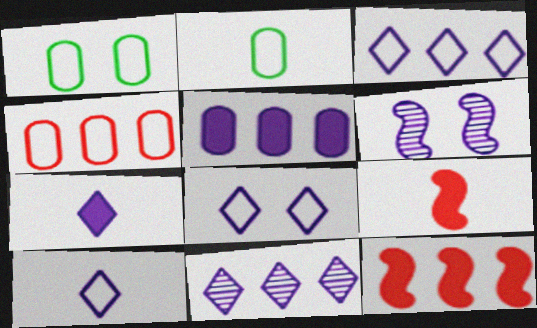[[1, 9, 11], 
[3, 8, 10], 
[5, 6, 10], 
[7, 8, 11]]